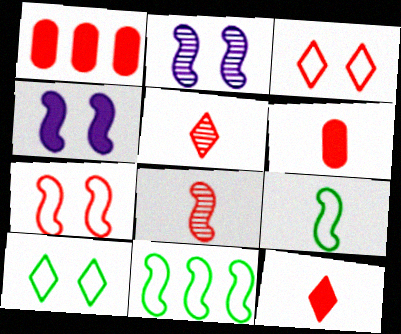[[1, 3, 8], 
[1, 5, 7], 
[4, 8, 11]]